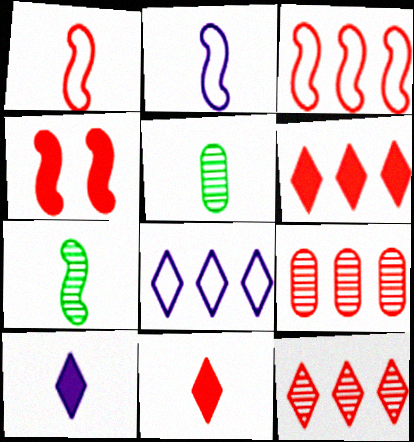[[1, 5, 10], 
[2, 5, 11], 
[3, 6, 9], 
[4, 5, 8]]